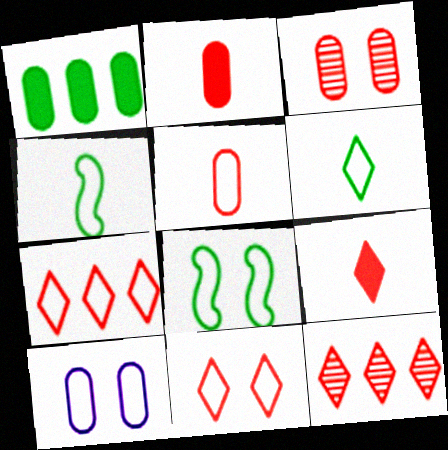[[4, 7, 10], 
[8, 10, 11], 
[9, 11, 12]]